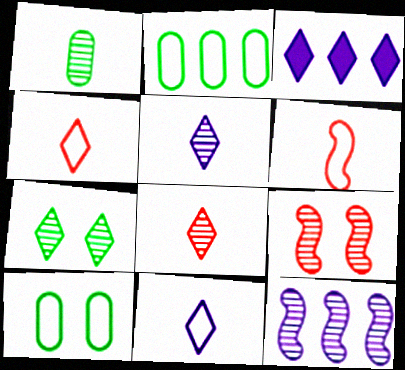[[3, 4, 7]]